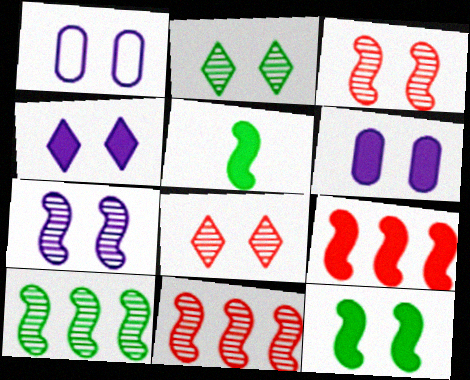[[1, 4, 7], 
[1, 8, 12]]